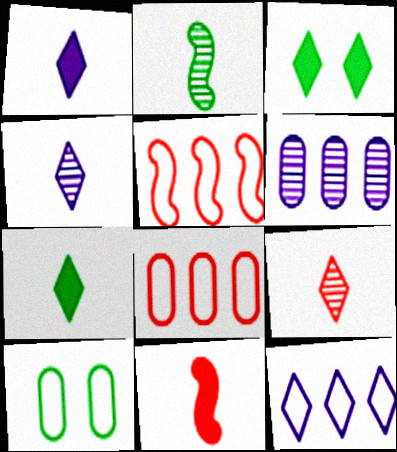[[3, 9, 12]]